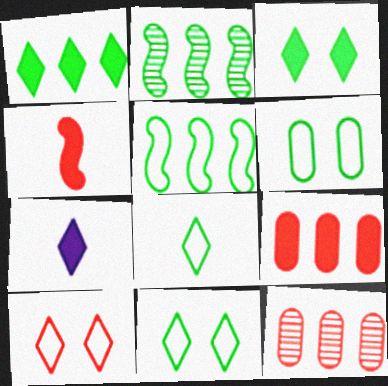[[4, 10, 12], 
[5, 6, 8]]